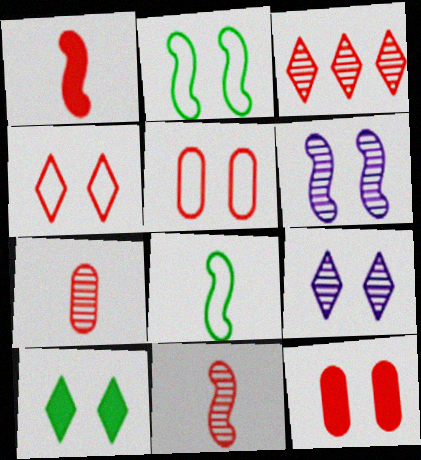[[1, 3, 5], 
[2, 9, 12], 
[4, 9, 10], 
[5, 6, 10]]